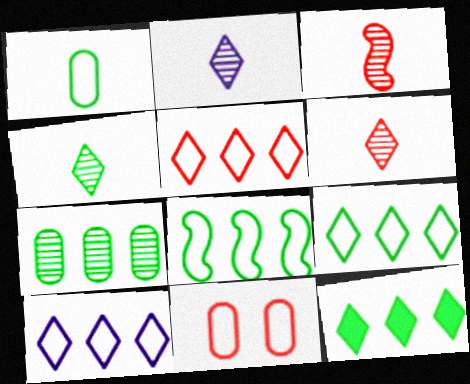[[2, 4, 6], 
[5, 9, 10], 
[7, 8, 12]]